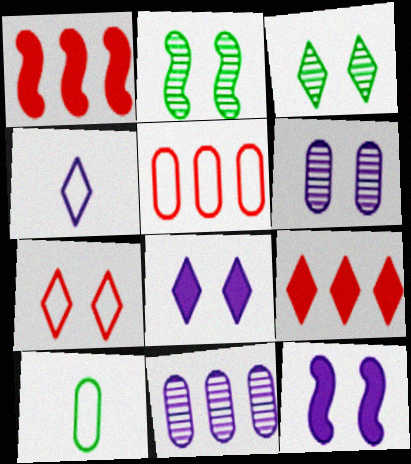[[3, 4, 9], 
[3, 7, 8], 
[4, 11, 12]]